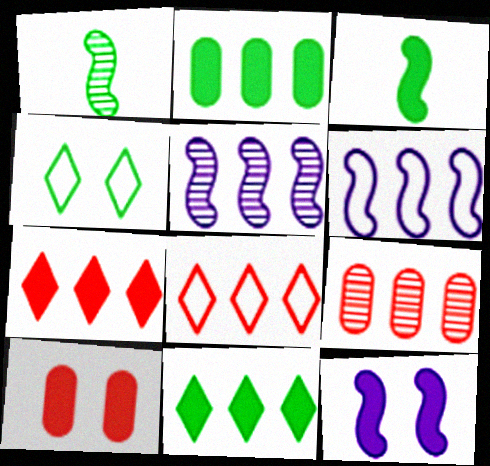[[1, 2, 4], 
[2, 5, 8], 
[6, 9, 11]]